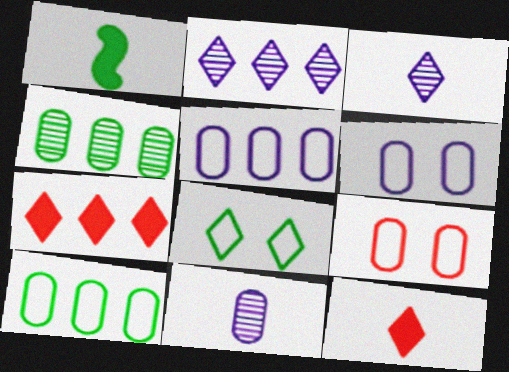[[1, 2, 9], 
[1, 4, 8], 
[2, 8, 12], 
[3, 7, 8]]